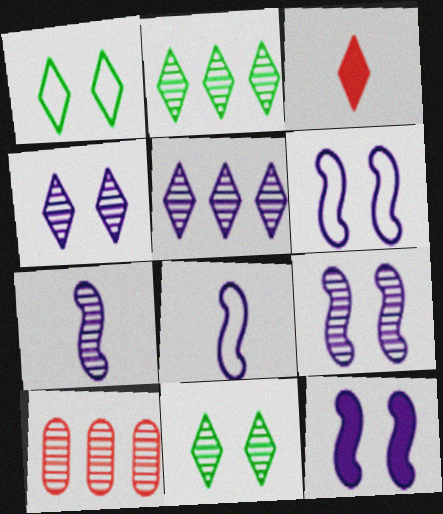[[1, 3, 5], 
[6, 9, 12], 
[7, 10, 11]]